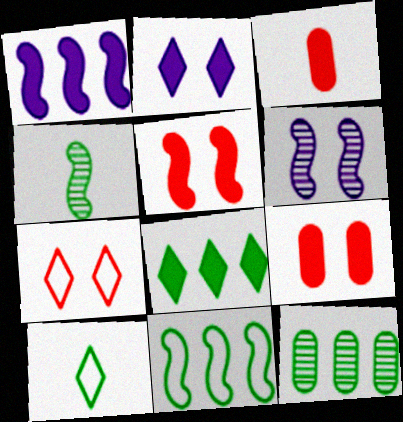[[8, 11, 12]]